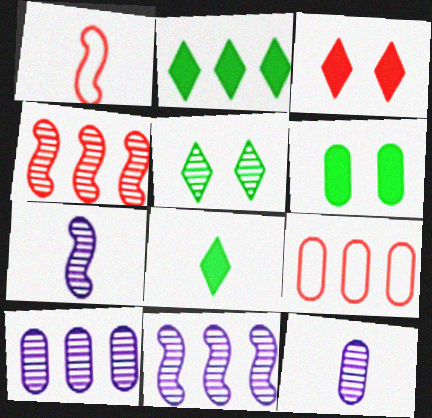[[1, 8, 12], 
[2, 9, 11], 
[4, 5, 12], 
[6, 9, 12]]